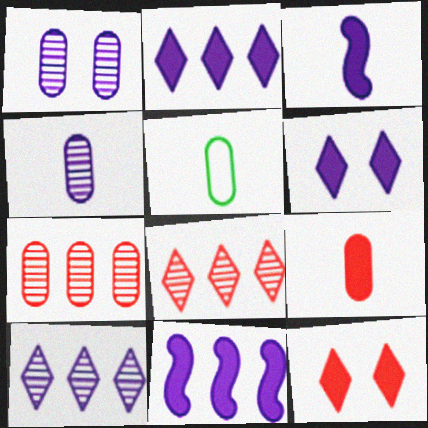[[4, 5, 9]]